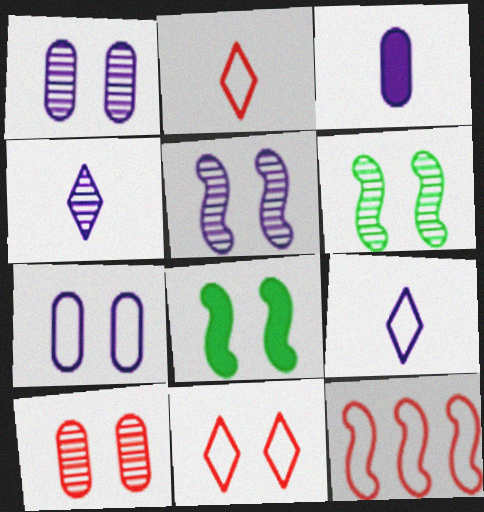[[1, 8, 11]]